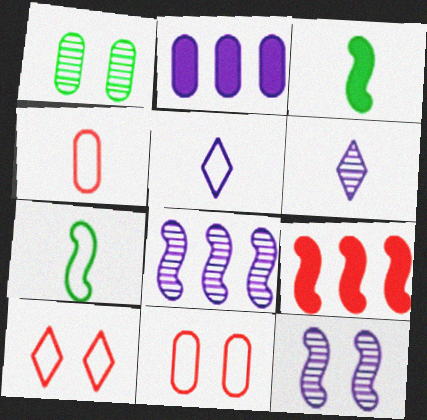[[1, 2, 4], 
[1, 5, 9], 
[2, 5, 12], 
[3, 4, 6], 
[4, 5, 7], 
[7, 9, 12]]